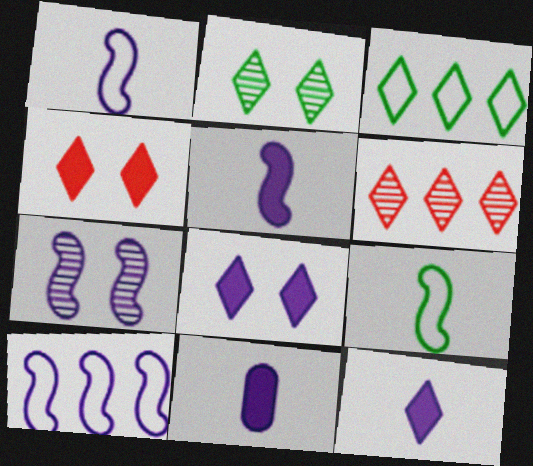[[5, 7, 10], 
[5, 11, 12]]